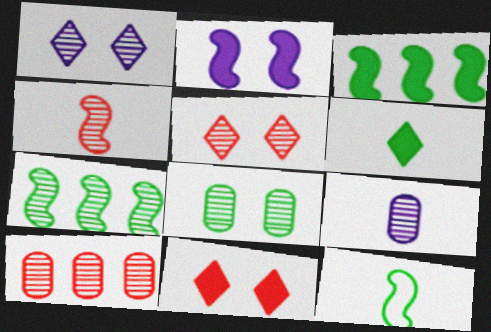[[4, 5, 10], 
[5, 7, 9], 
[8, 9, 10]]